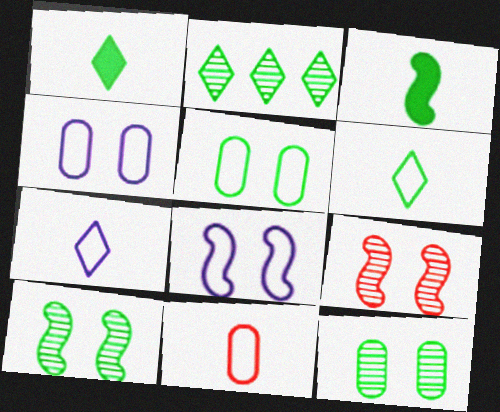[[2, 3, 5]]